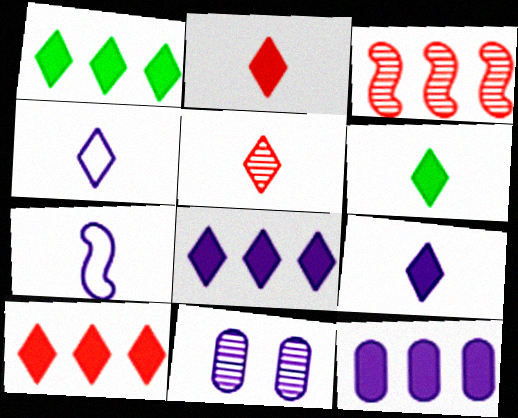[[1, 8, 10], 
[2, 6, 9], 
[4, 5, 6], 
[7, 8, 11]]